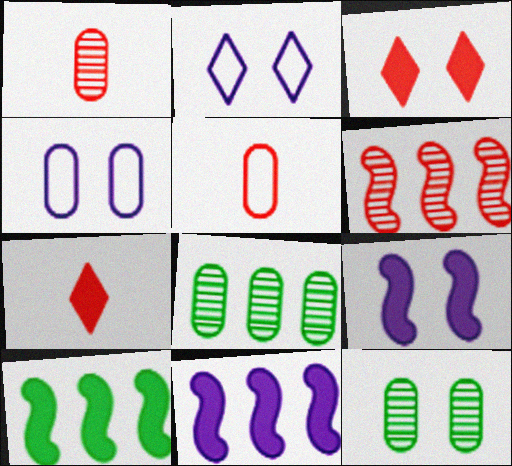[[1, 2, 10], 
[3, 5, 6]]